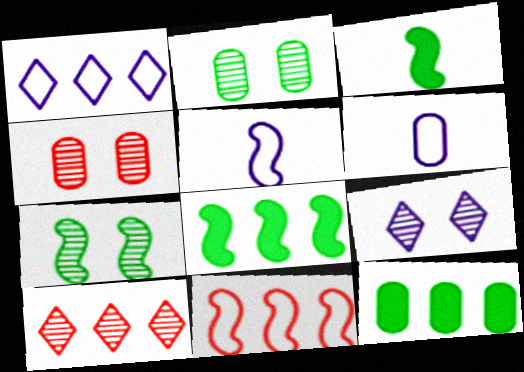[[1, 3, 4], 
[4, 6, 12], 
[4, 7, 9]]